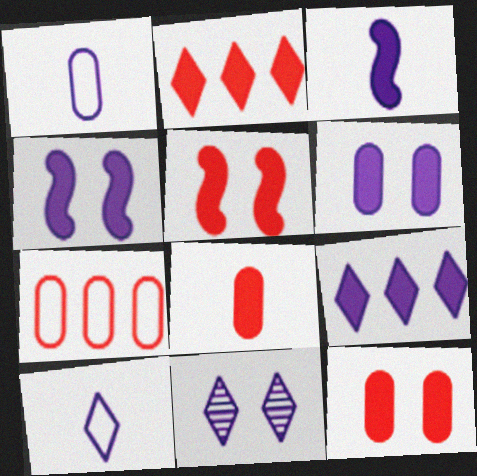[[2, 5, 8], 
[3, 6, 9], 
[9, 10, 11]]